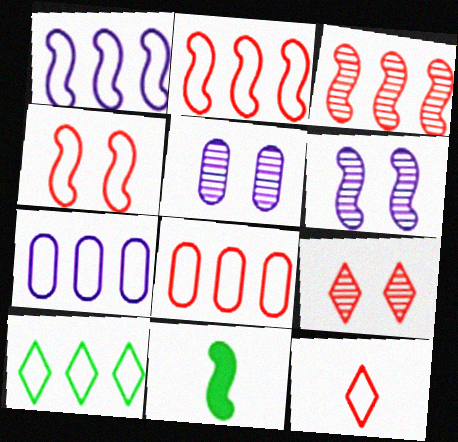[[1, 8, 10], 
[2, 6, 11], 
[2, 7, 10], 
[4, 8, 12], 
[7, 9, 11]]